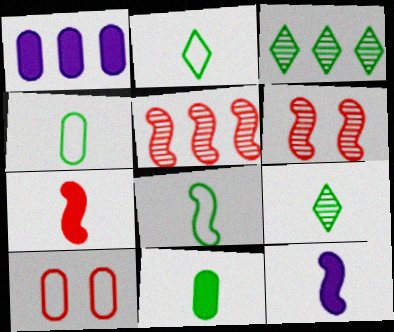[[1, 2, 6], 
[2, 4, 8], 
[3, 10, 12], 
[8, 9, 11]]